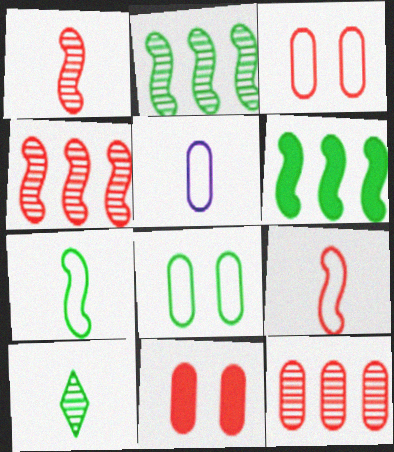[[6, 8, 10]]